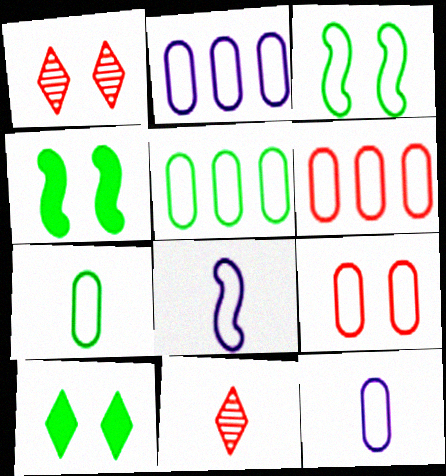[[2, 4, 11], 
[2, 5, 6], 
[2, 7, 9], 
[5, 9, 12]]